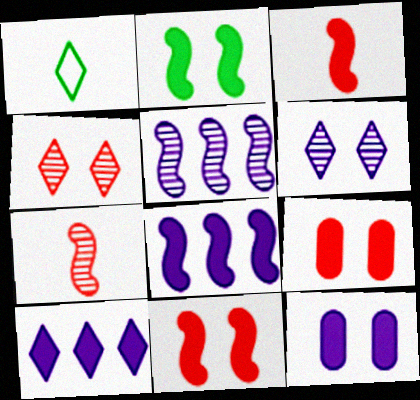[[1, 4, 10], 
[1, 5, 9], 
[2, 3, 8]]